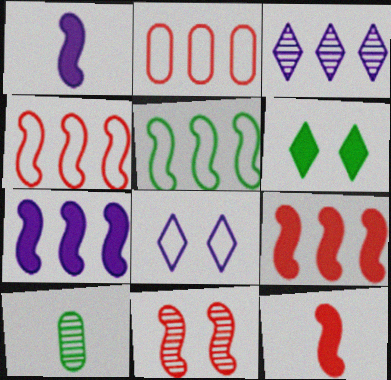[[1, 5, 11], 
[3, 10, 11], 
[4, 11, 12], 
[5, 6, 10], 
[8, 9, 10]]